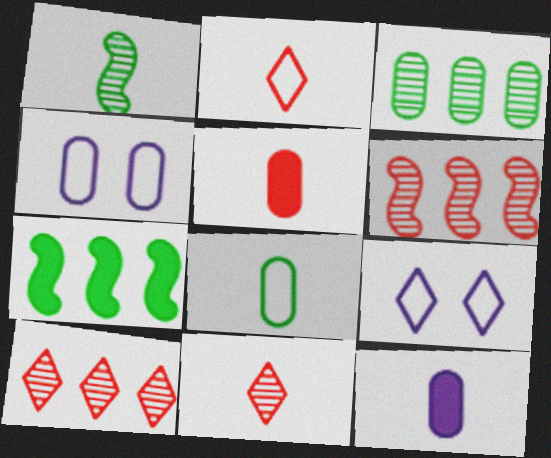[[1, 2, 12], 
[3, 4, 5], 
[4, 7, 11]]